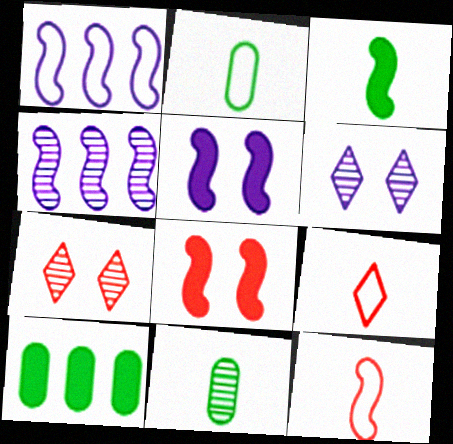[[4, 7, 11], 
[6, 10, 12]]